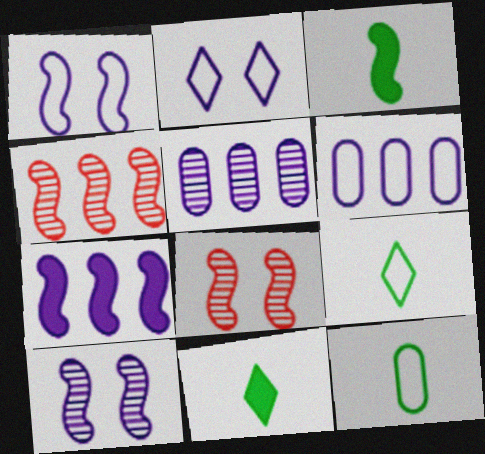[[1, 3, 4], 
[6, 8, 11]]